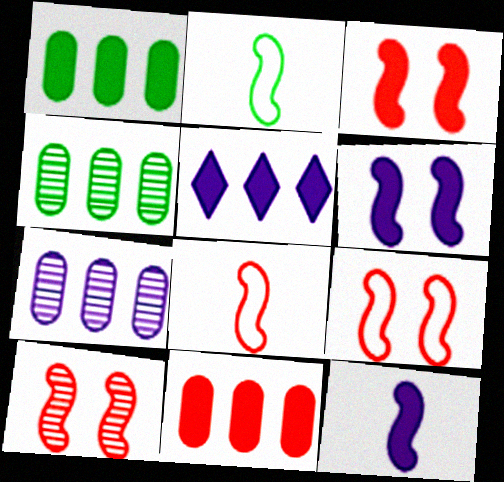[[3, 9, 10]]